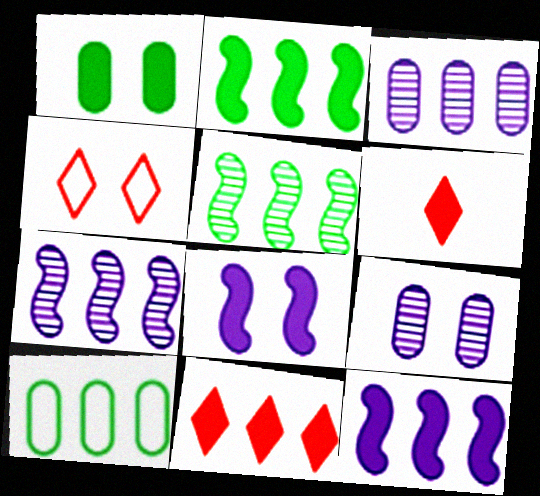[[1, 6, 12], 
[7, 10, 11]]